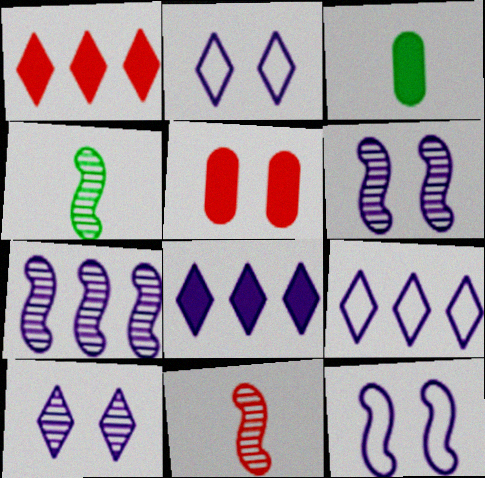[[4, 5, 9]]